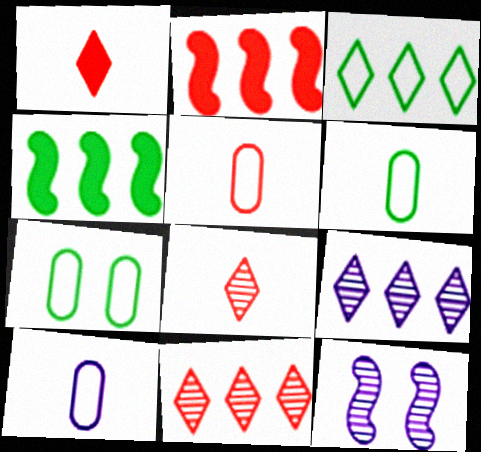[[5, 6, 10]]